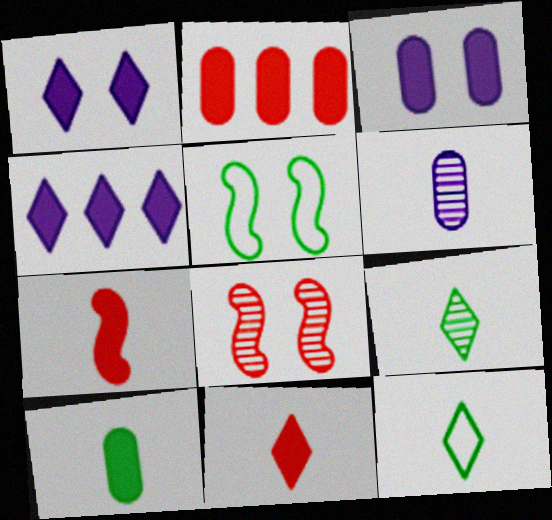[[2, 3, 10], 
[6, 7, 12]]